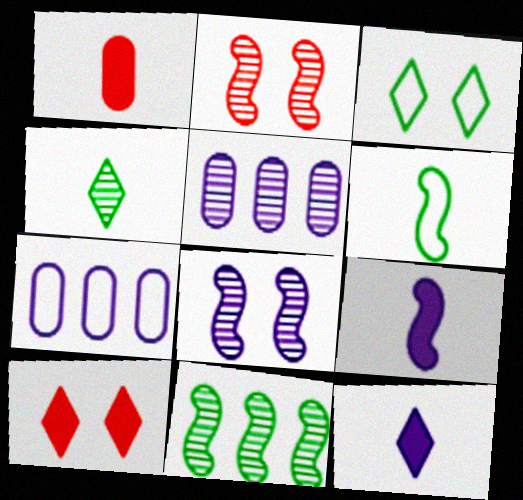[[2, 4, 5], 
[5, 6, 10], 
[7, 8, 12]]